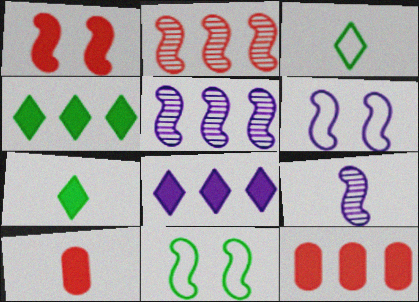[[3, 9, 10]]